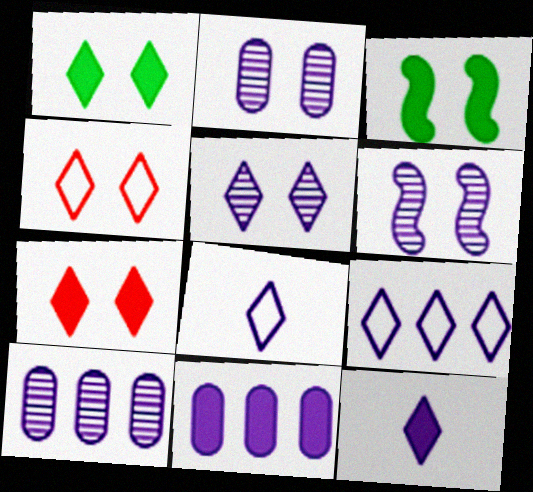[[1, 4, 5], 
[2, 3, 4], 
[2, 5, 6], 
[5, 9, 12], 
[6, 8, 11]]